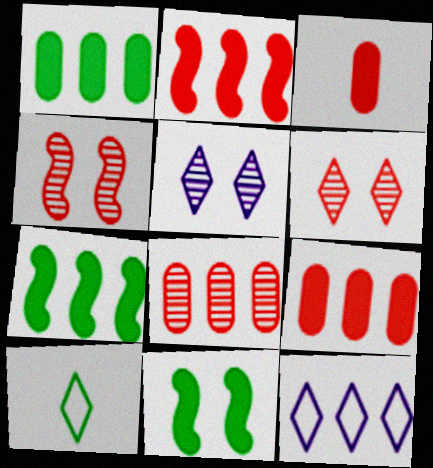[[7, 8, 12]]